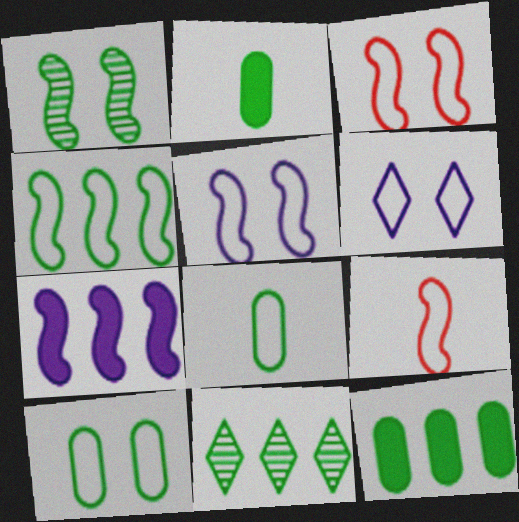[[1, 7, 9], 
[3, 6, 10], 
[4, 5, 9], 
[4, 11, 12]]